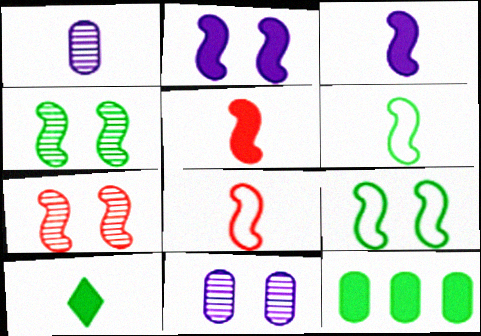[[1, 8, 10], 
[2, 7, 9]]